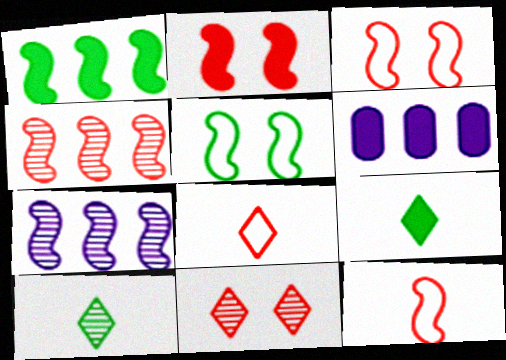[[2, 4, 12], 
[2, 6, 9], 
[3, 6, 10]]